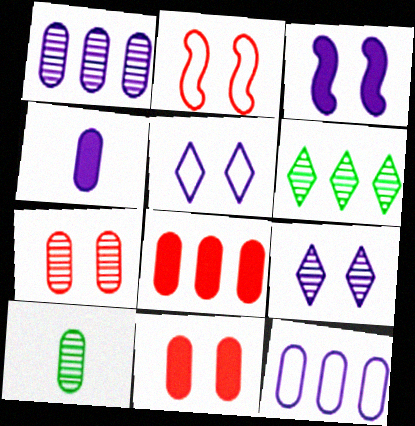[[1, 7, 10], 
[2, 4, 6], 
[10, 11, 12]]